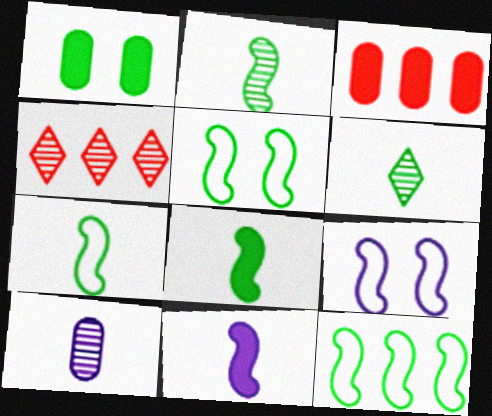[[1, 6, 12], 
[2, 7, 8], 
[3, 6, 9], 
[5, 7, 12]]